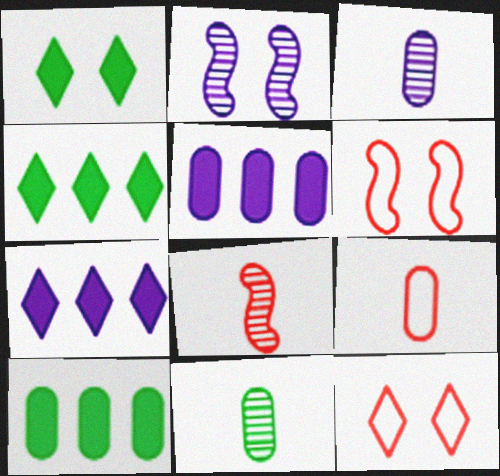[[2, 4, 9], 
[3, 4, 6], 
[6, 7, 11]]